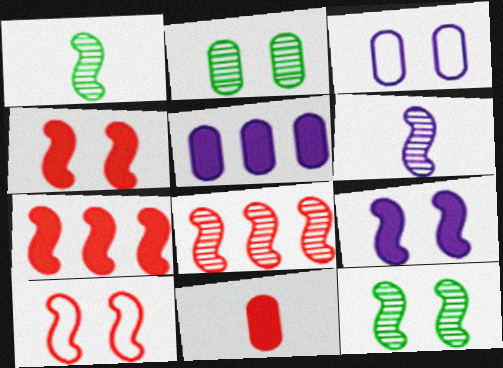[[6, 8, 12], 
[9, 10, 12]]